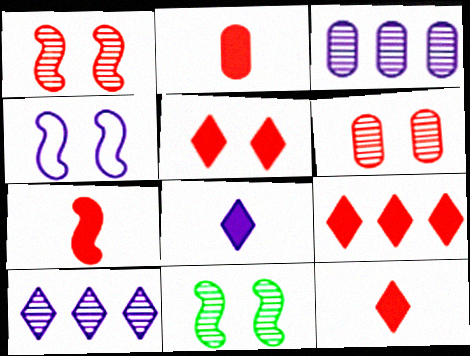[[2, 7, 12], 
[3, 4, 8], 
[5, 9, 12]]